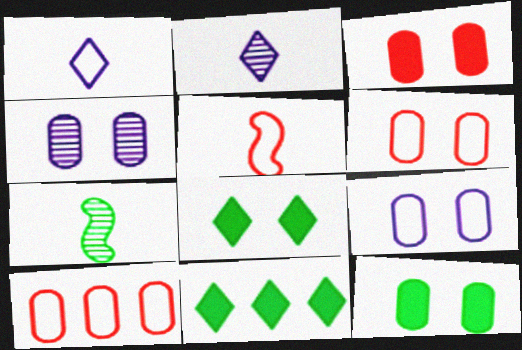[[4, 5, 11], 
[4, 6, 12]]